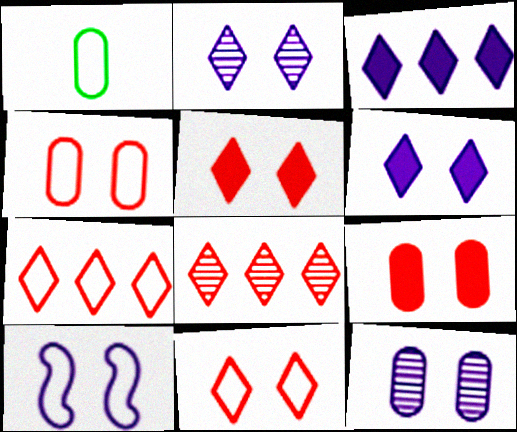[[1, 7, 10], 
[6, 10, 12]]